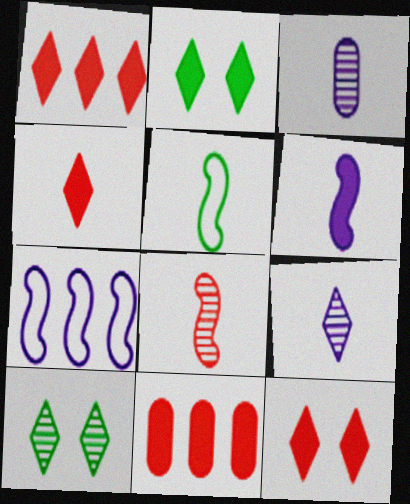[[1, 4, 12], 
[2, 6, 11], 
[3, 4, 5], 
[5, 6, 8]]